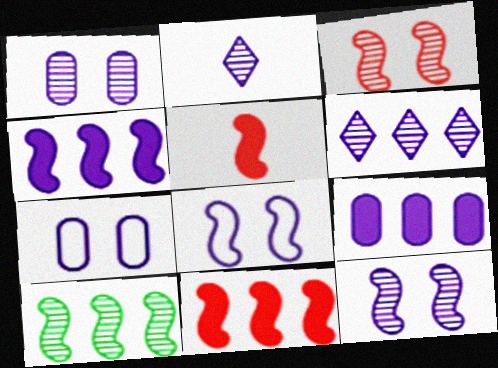[[2, 4, 7], 
[2, 8, 9], 
[5, 8, 10]]